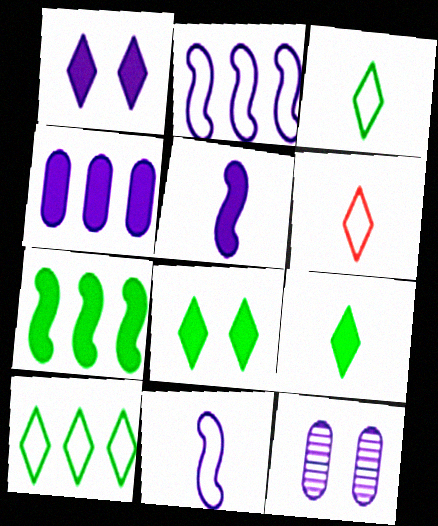[[1, 4, 5], 
[6, 7, 12]]